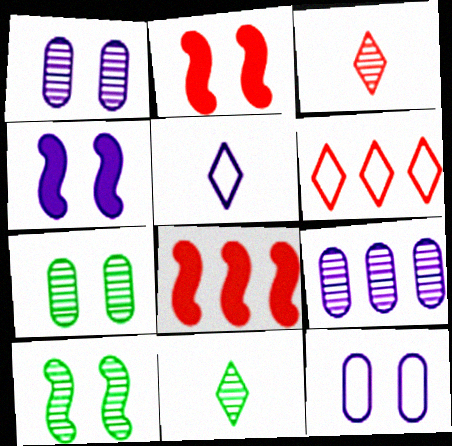[[3, 9, 10], 
[4, 5, 9], 
[5, 7, 8], 
[8, 11, 12]]